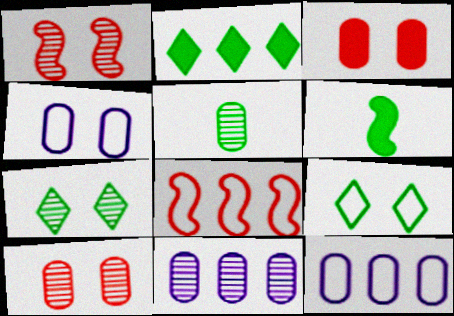[[2, 8, 11], 
[3, 5, 12], 
[5, 10, 11]]